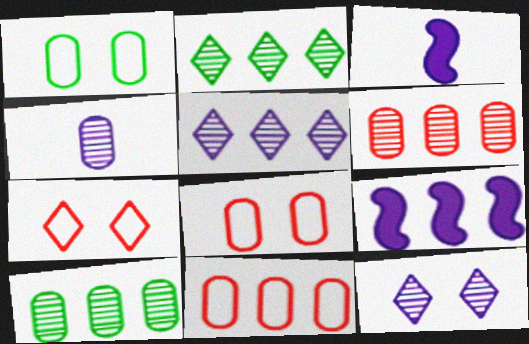[[2, 3, 8], 
[2, 9, 11], 
[3, 7, 10]]